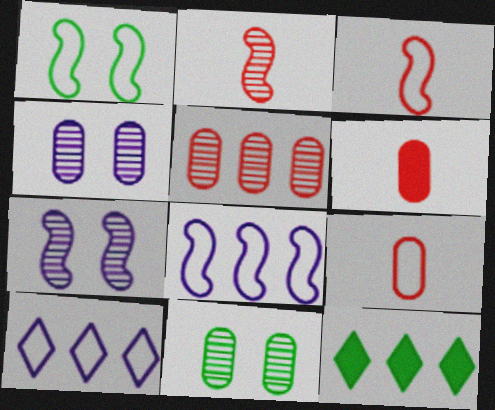[[1, 3, 8], 
[1, 9, 10], 
[3, 4, 12], 
[5, 8, 12], 
[7, 9, 12]]